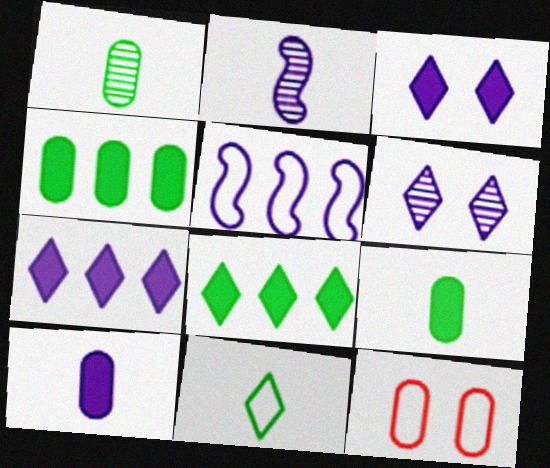[[2, 8, 12], 
[5, 6, 10], 
[5, 11, 12]]